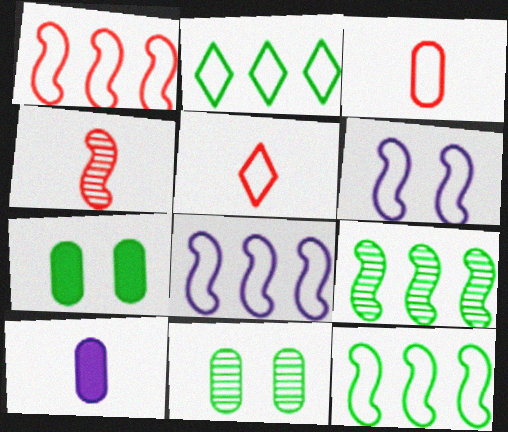[[1, 8, 12], 
[2, 3, 6]]